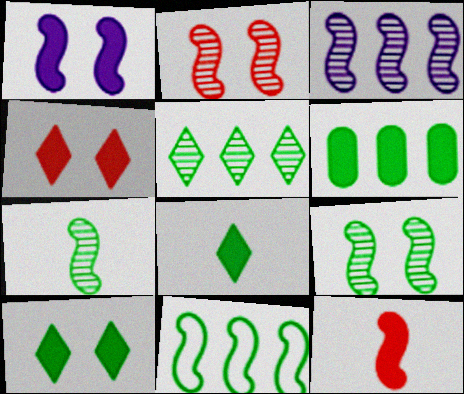[[2, 3, 7], 
[5, 6, 11]]